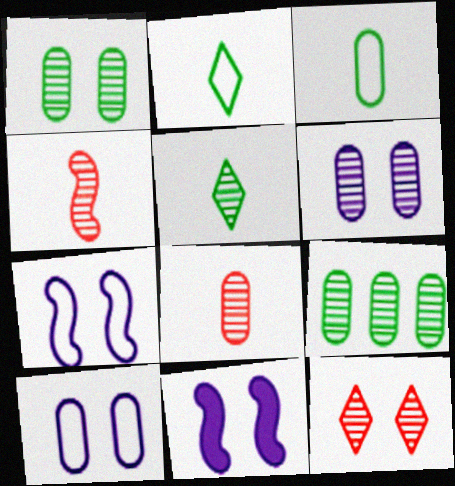[[6, 8, 9]]